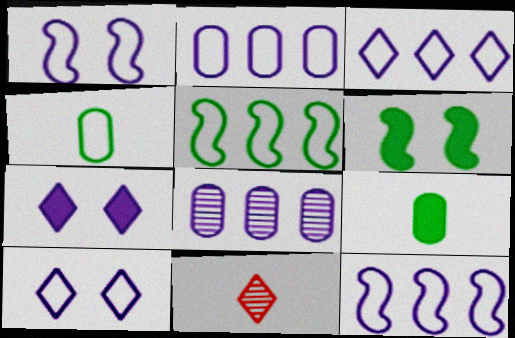[[2, 3, 12], 
[2, 6, 11]]